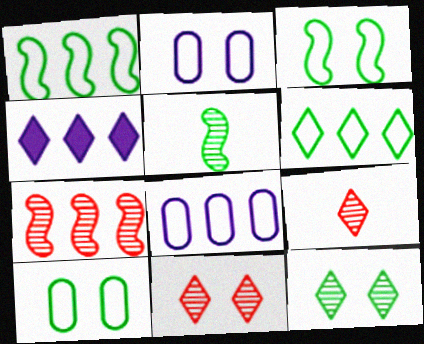[]